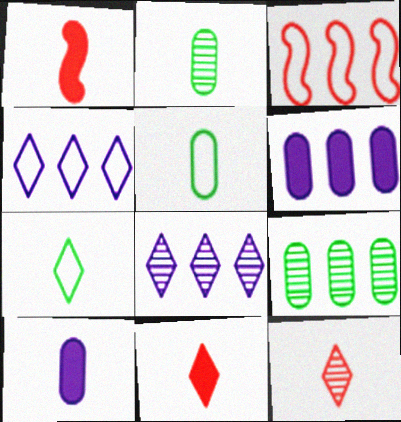[]